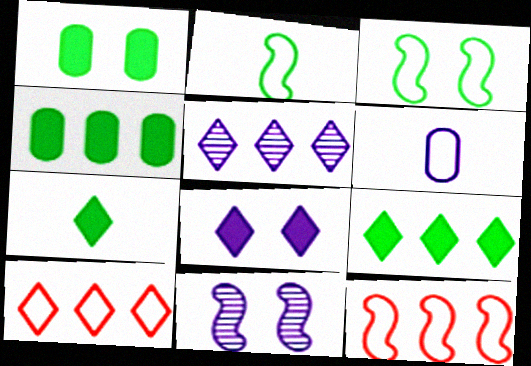[[3, 6, 10], 
[4, 5, 12], 
[5, 9, 10]]